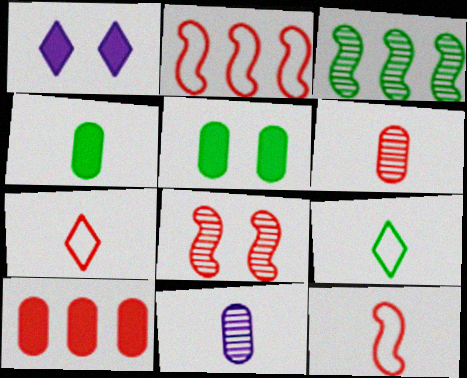[[3, 5, 9], 
[7, 8, 10]]